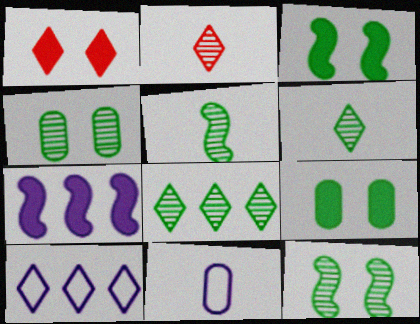[[1, 6, 10], 
[4, 5, 8]]